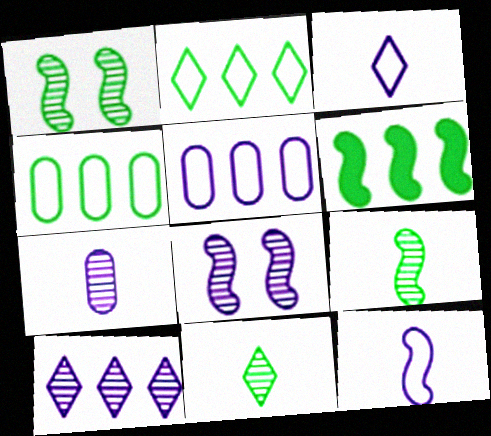[[7, 8, 10]]